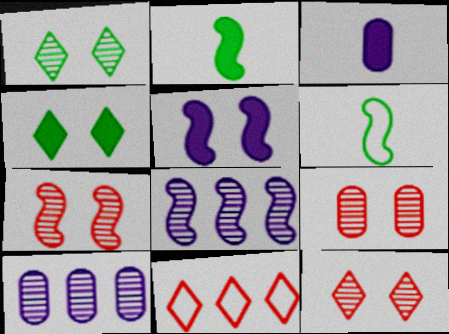[[7, 9, 12]]